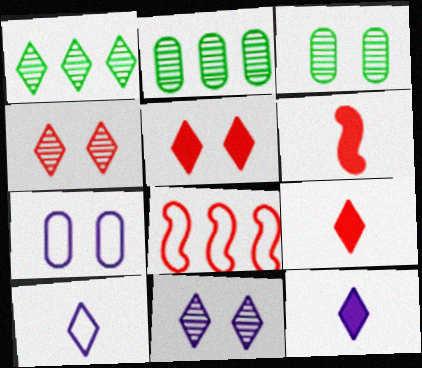[[1, 5, 10], 
[1, 6, 7], 
[3, 8, 12]]